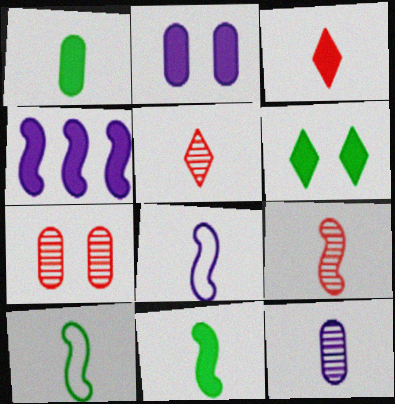[[1, 5, 8], 
[3, 10, 12], 
[8, 9, 11]]